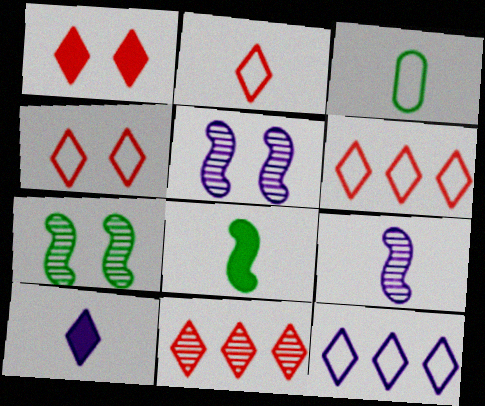[[1, 2, 11], 
[2, 4, 6]]